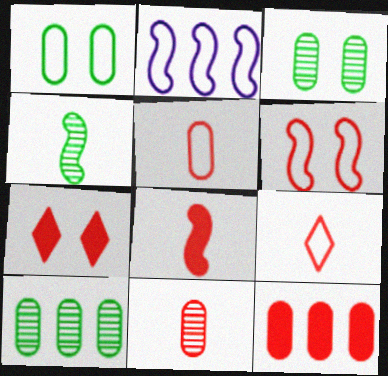[[1, 2, 9], 
[7, 8, 12], 
[8, 9, 11]]